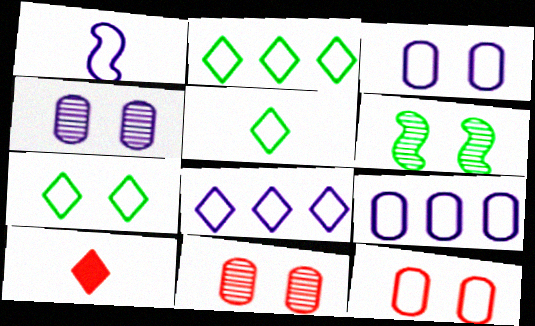[[1, 2, 12], 
[1, 3, 8], 
[2, 5, 7], 
[6, 9, 10]]